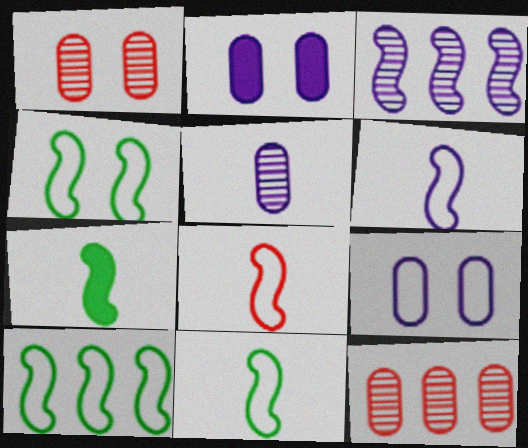[[4, 10, 11], 
[6, 8, 11]]